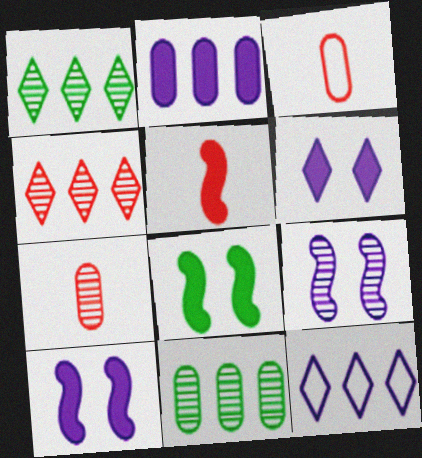[[1, 3, 10], 
[1, 7, 9], 
[7, 8, 12]]